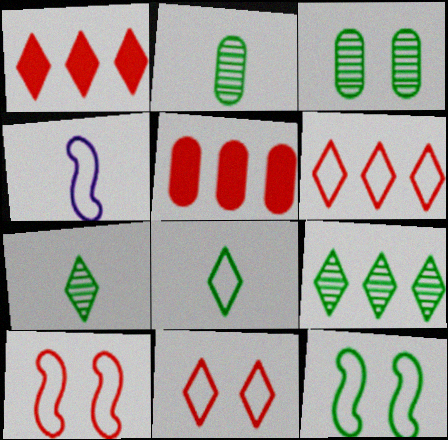[[1, 3, 4]]